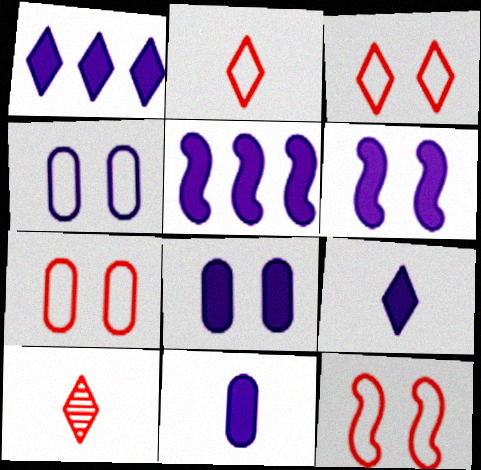[[1, 6, 11], 
[3, 7, 12], 
[5, 8, 9]]